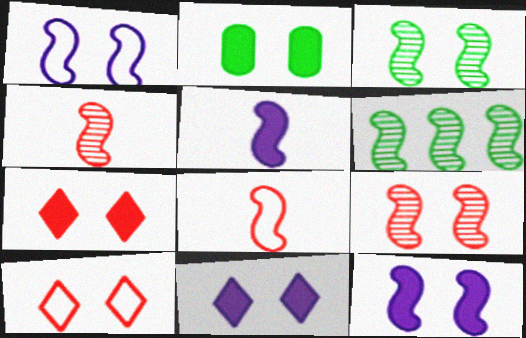[[2, 7, 12], 
[6, 8, 12]]